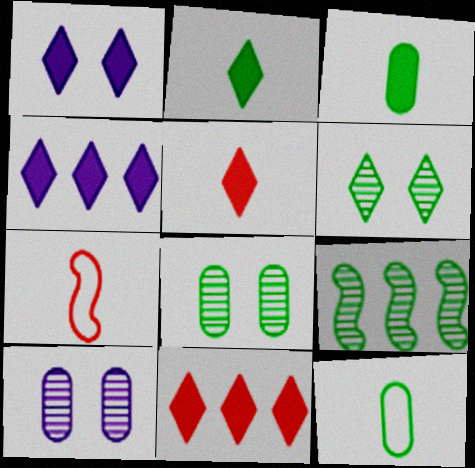[[1, 2, 11], 
[4, 7, 8]]